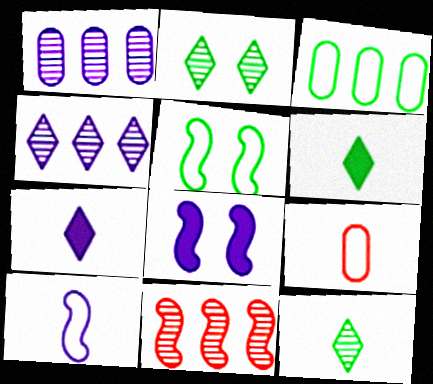[]